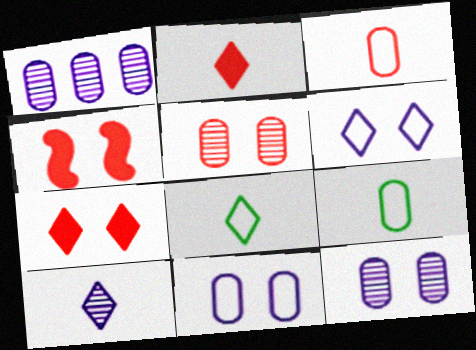[[1, 4, 8], 
[2, 8, 10]]